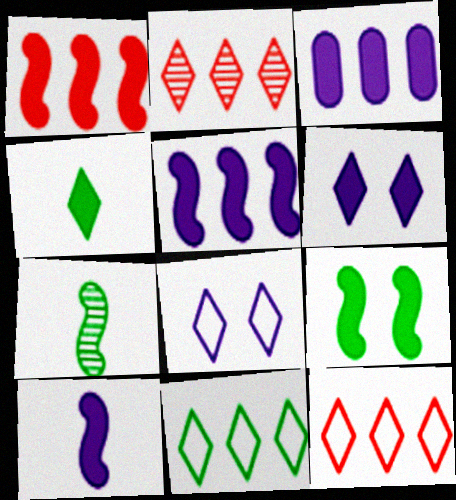[[1, 9, 10], 
[2, 4, 8], 
[3, 6, 10]]